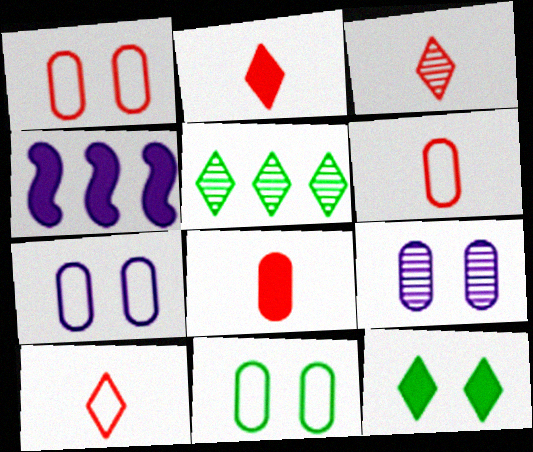[[1, 7, 11], 
[2, 3, 10], 
[3, 4, 11], 
[4, 8, 12]]